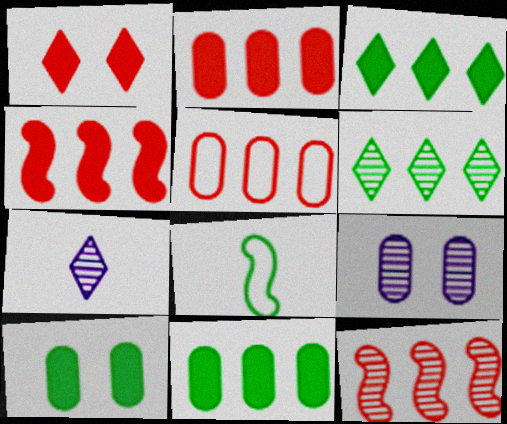[[6, 8, 10]]